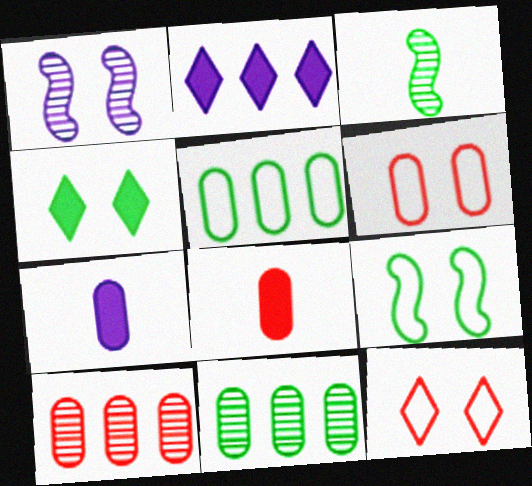[[1, 4, 6], 
[2, 3, 6], 
[3, 4, 5], 
[6, 7, 11], 
[6, 8, 10]]